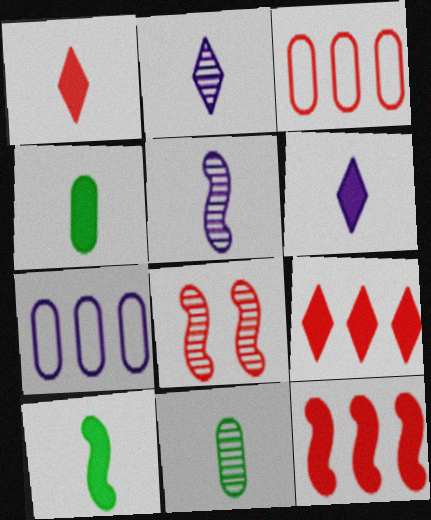[[1, 3, 8]]